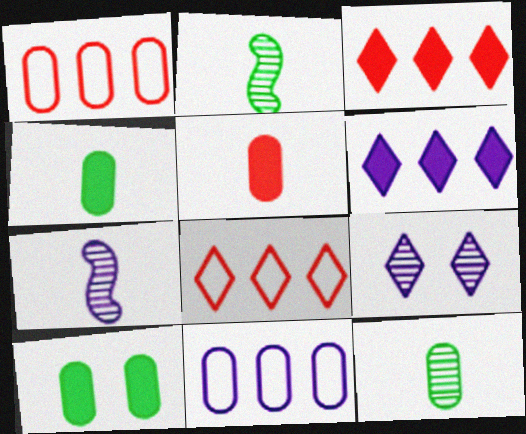[[7, 8, 10]]